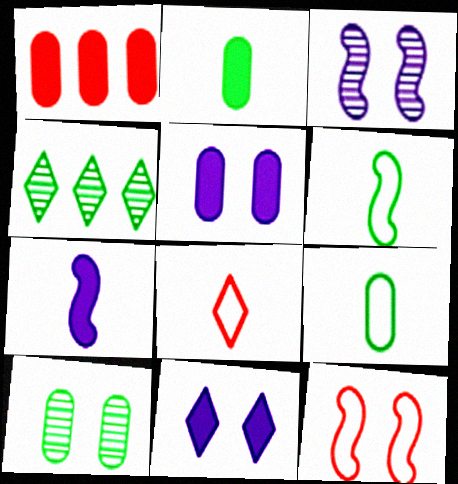[[1, 2, 5], 
[4, 8, 11], 
[10, 11, 12]]